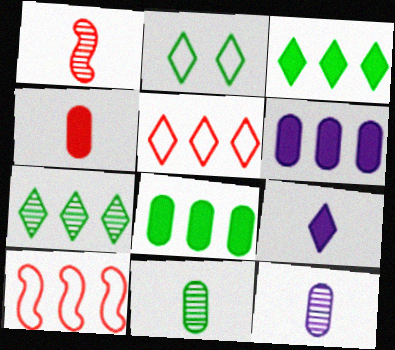[[1, 2, 6], 
[6, 7, 10]]